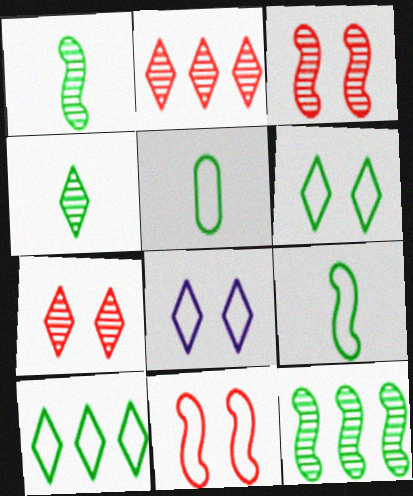[]